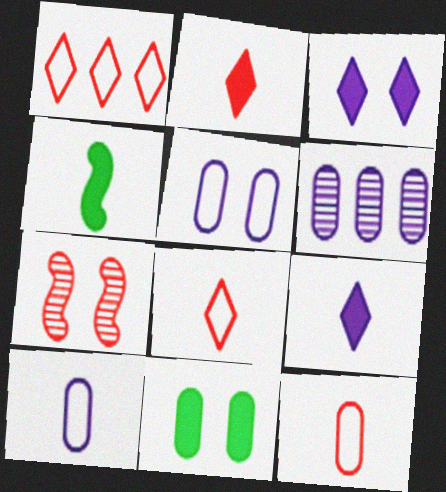[[6, 11, 12]]